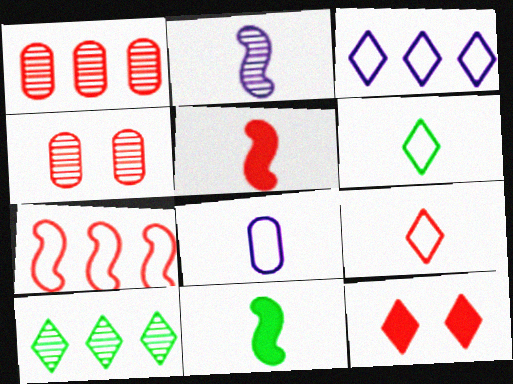[[2, 4, 10], 
[3, 4, 11]]